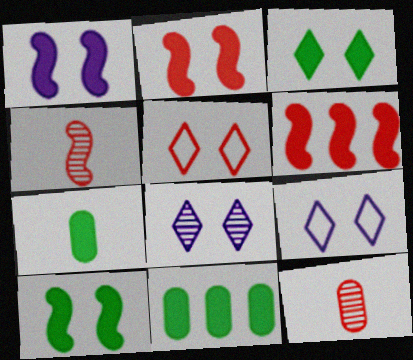[[1, 2, 10], 
[3, 5, 8], 
[4, 9, 11], 
[5, 6, 12]]